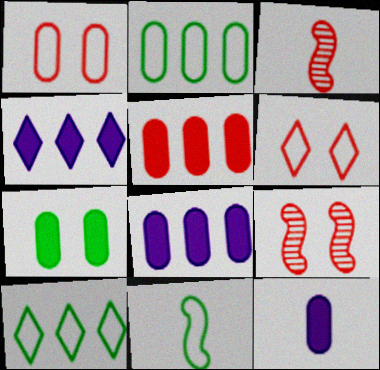[[3, 5, 6], 
[5, 7, 12], 
[9, 10, 12]]